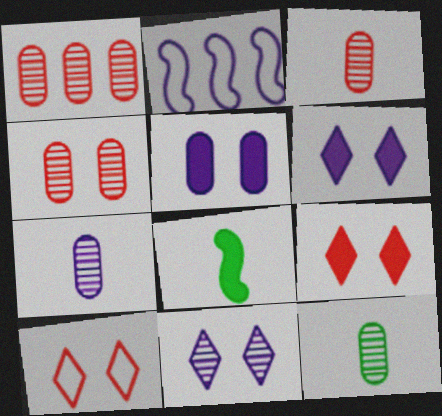[[1, 3, 4], 
[2, 6, 7], 
[2, 9, 12], 
[3, 7, 12]]